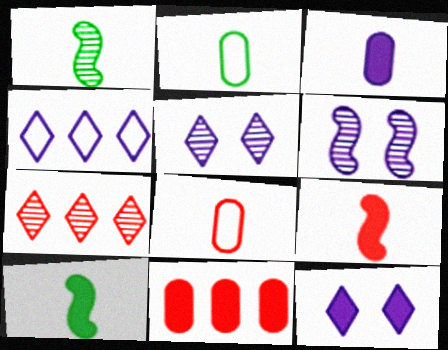[[3, 4, 6], 
[10, 11, 12]]